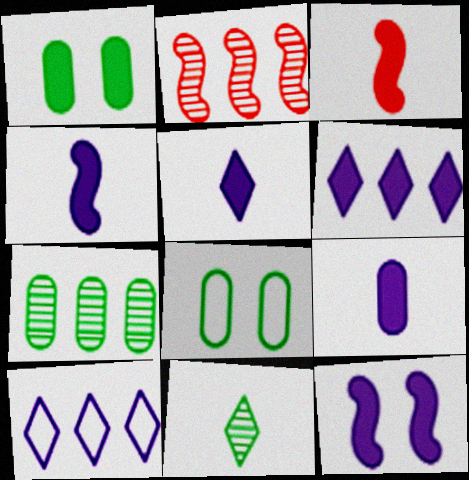[[1, 3, 6], 
[2, 5, 8], 
[4, 5, 9], 
[6, 9, 12]]